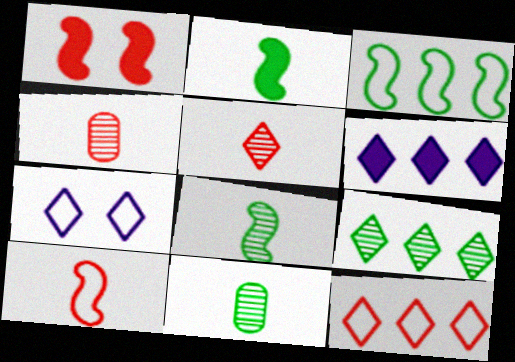[[1, 4, 12], 
[6, 9, 12]]